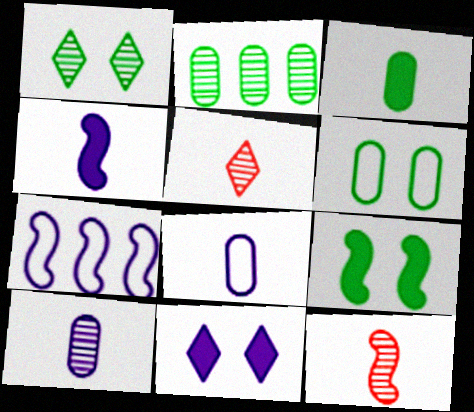[[1, 6, 9], 
[2, 3, 6], 
[7, 9, 12], 
[7, 10, 11]]